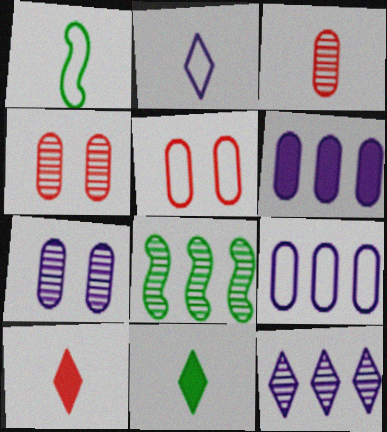[]